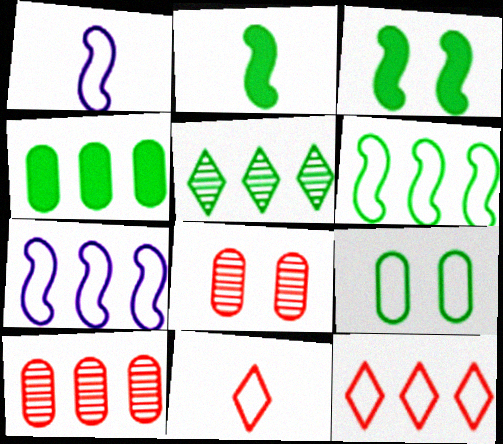[[1, 9, 12], 
[2, 5, 9], 
[4, 5, 6], 
[7, 9, 11]]